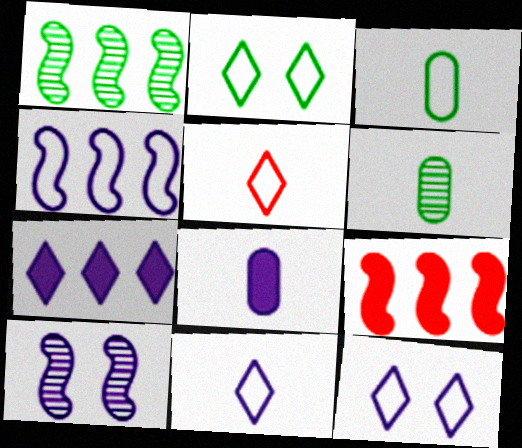[[1, 4, 9], 
[6, 9, 12]]